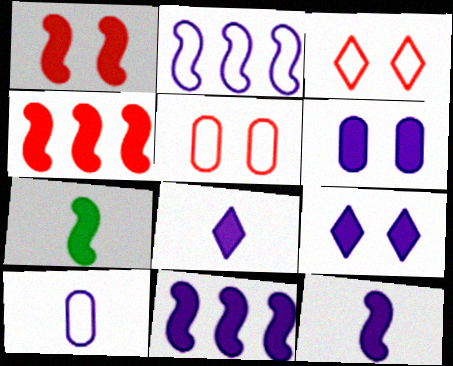[[1, 7, 11], 
[6, 8, 11]]